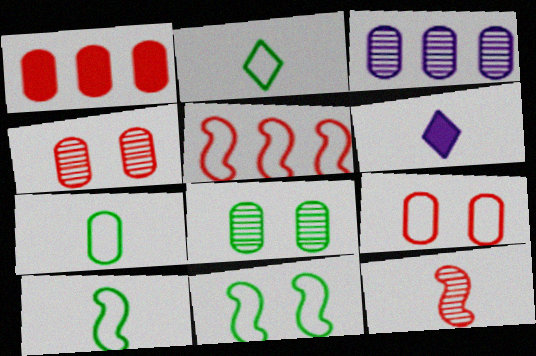[[2, 7, 10], 
[5, 6, 8], 
[6, 7, 12]]